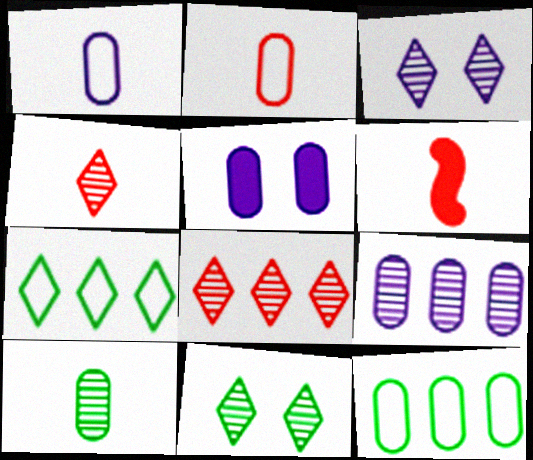[[1, 5, 9], 
[2, 4, 6], 
[3, 6, 12]]